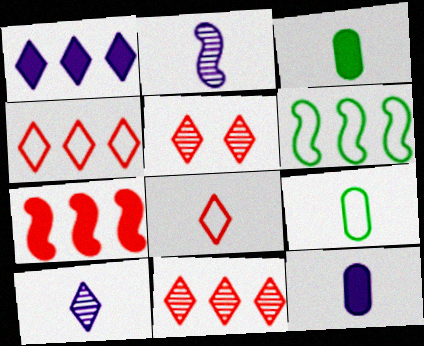[[2, 3, 8], 
[5, 6, 12]]